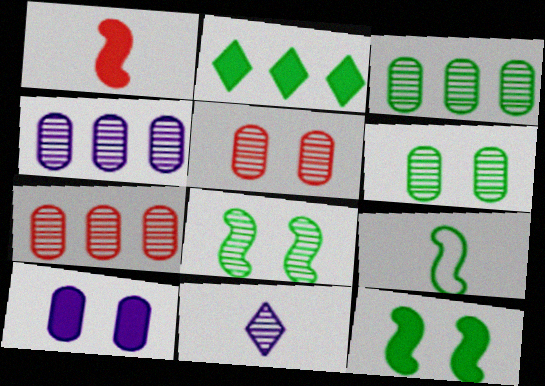[[1, 2, 10], 
[2, 6, 9], 
[3, 4, 7], 
[7, 8, 11]]